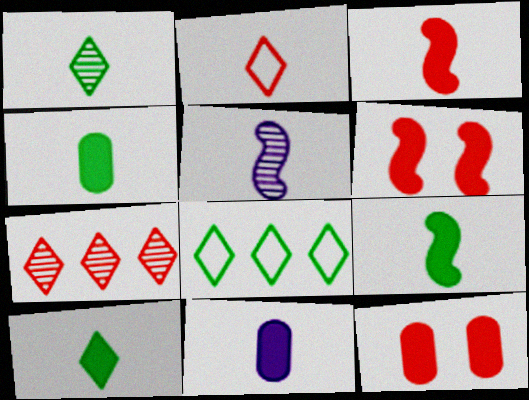[[2, 4, 5], 
[3, 10, 11], 
[4, 9, 10], 
[5, 8, 12]]